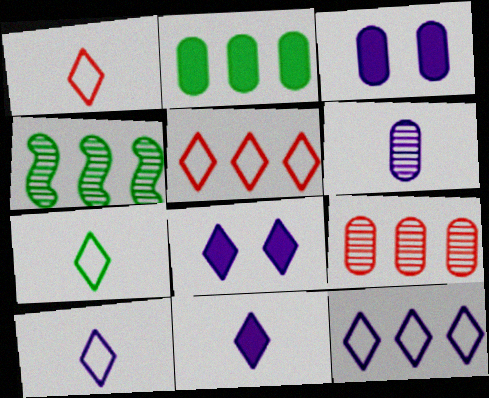[[1, 3, 4], 
[1, 7, 10]]